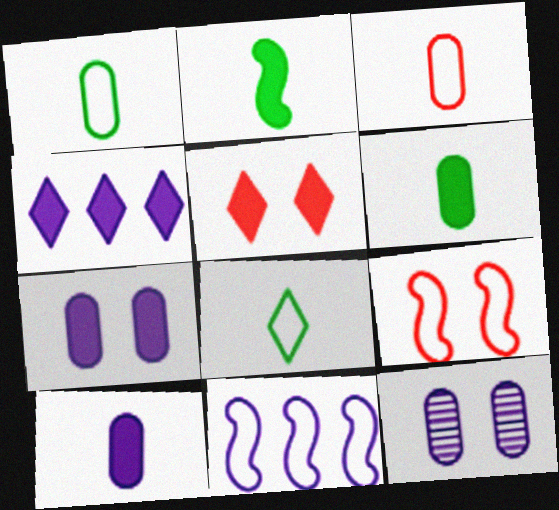[]